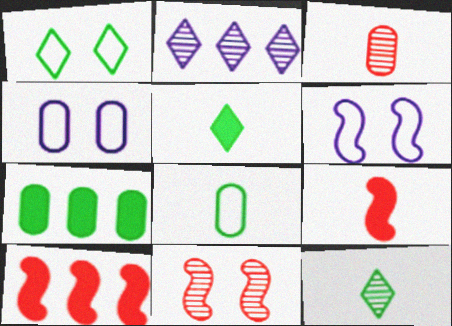[[3, 4, 7], 
[4, 10, 12]]